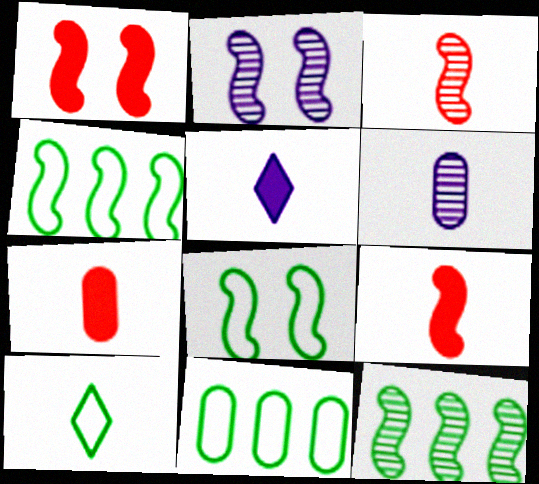[[1, 2, 8], 
[2, 3, 12], 
[2, 4, 9], 
[6, 9, 10], 
[8, 10, 11]]